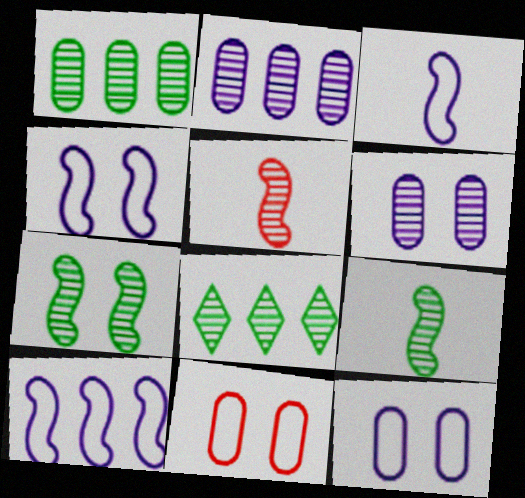[[3, 4, 10], 
[5, 6, 8]]